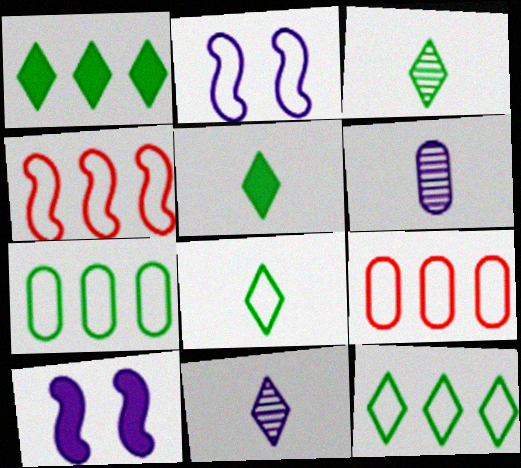[[2, 8, 9], 
[3, 5, 8], 
[3, 9, 10]]